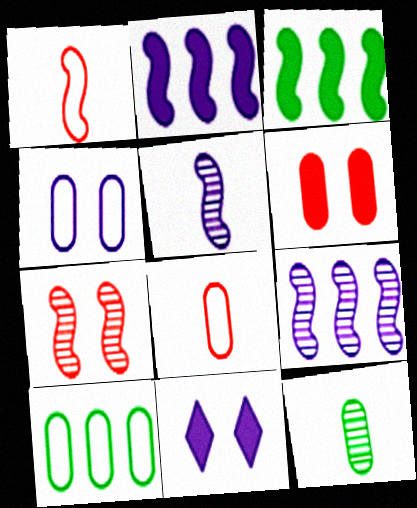[[4, 8, 10]]